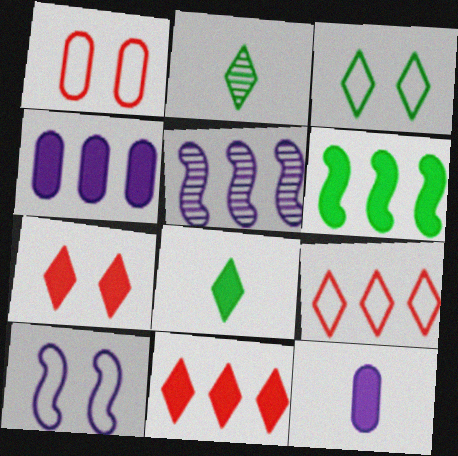[[1, 3, 10], 
[1, 5, 8], 
[4, 6, 11], 
[6, 7, 12]]